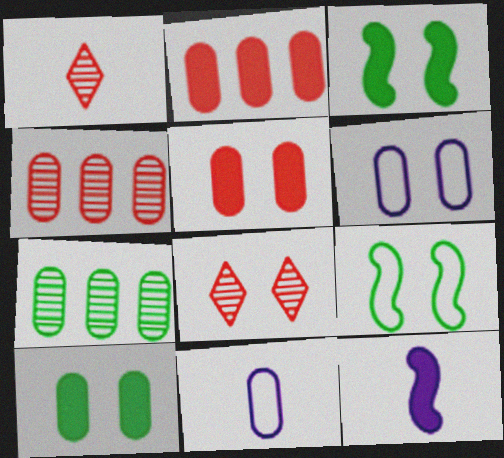[[3, 6, 8], 
[4, 10, 11], 
[5, 7, 11]]